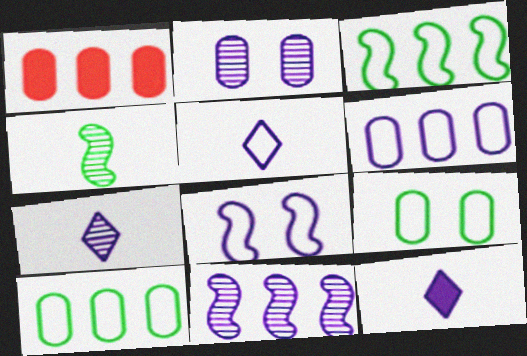[[2, 7, 11], 
[5, 6, 8], 
[5, 7, 12]]